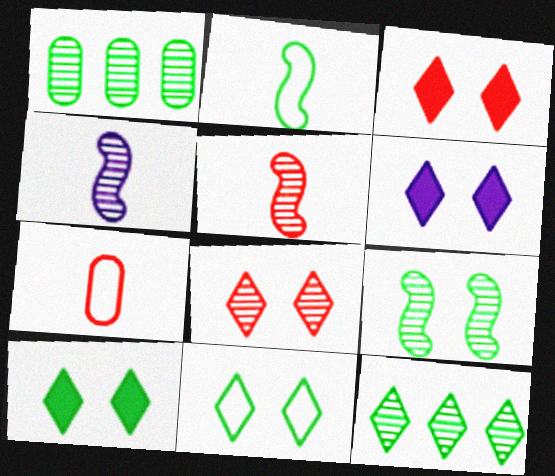[[1, 2, 10], 
[1, 4, 8], 
[3, 6, 10], 
[6, 8, 11]]